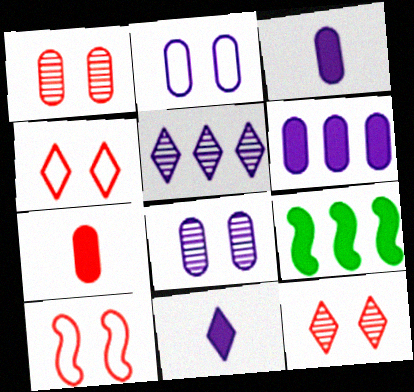[]